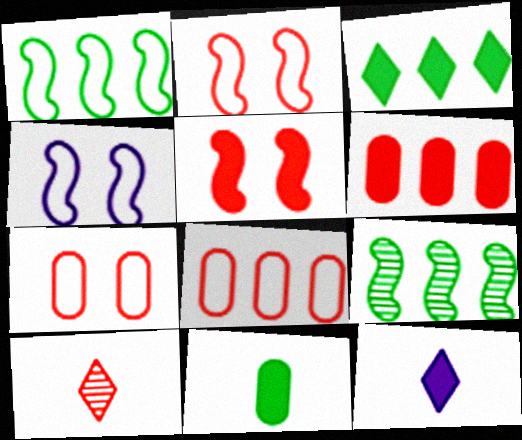[[2, 6, 10], 
[5, 8, 10], 
[7, 9, 12]]